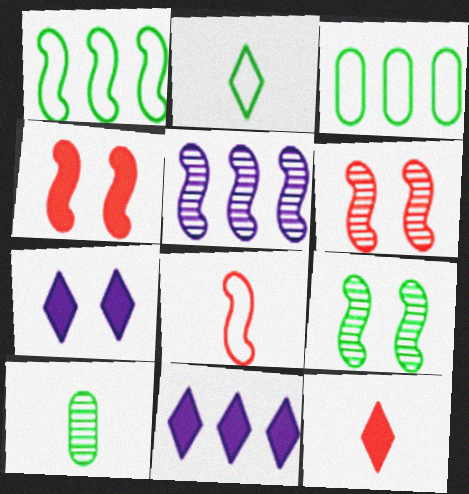[]